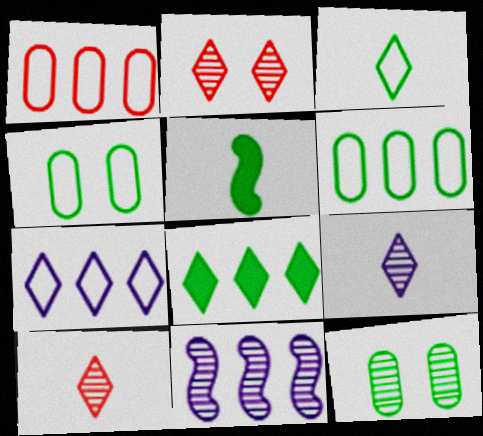[[1, 8, 11], 
[10, 11, 12]]